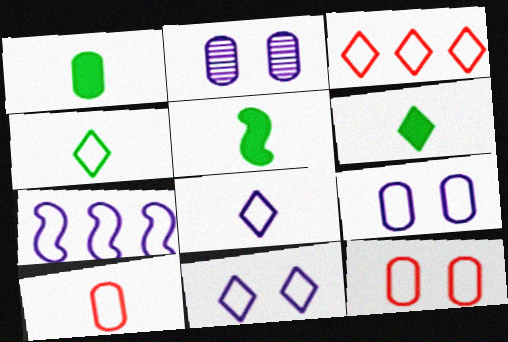[[1, 5, 6], 
[2, 3, 5], 
[3, 4, 11], 
[4, 7, 12], 
[7, 8, 9]]